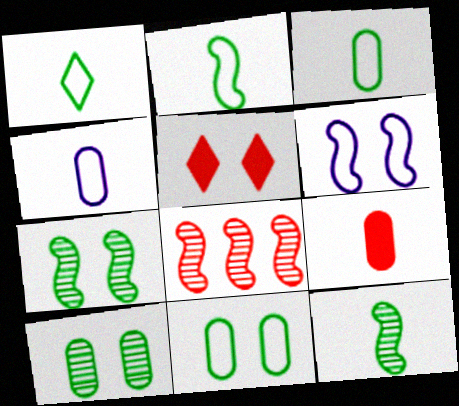[[1, 2, 3], 
[5, 6, 10]]